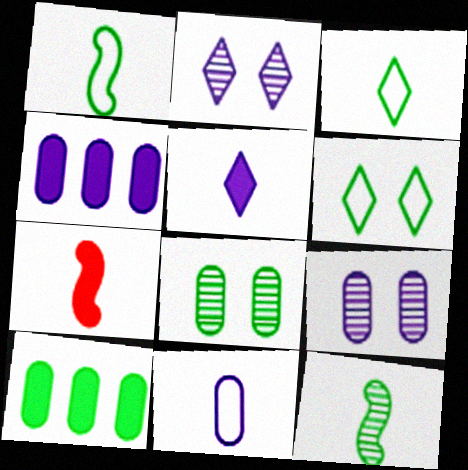[[4, 9, 11], 
[6, 10, 12]]